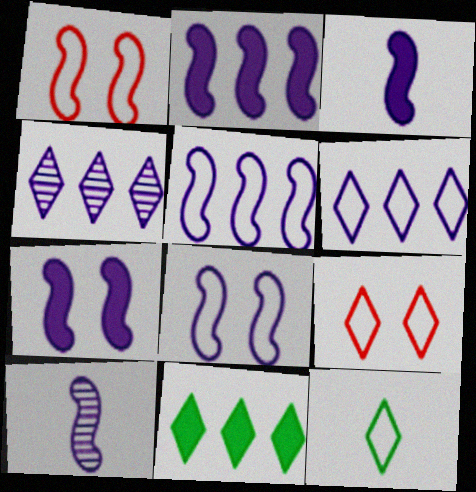[[2, 3, 7], 
[2, 8, 10], 
[5, 7, 10], 
[6, 9, 12]]